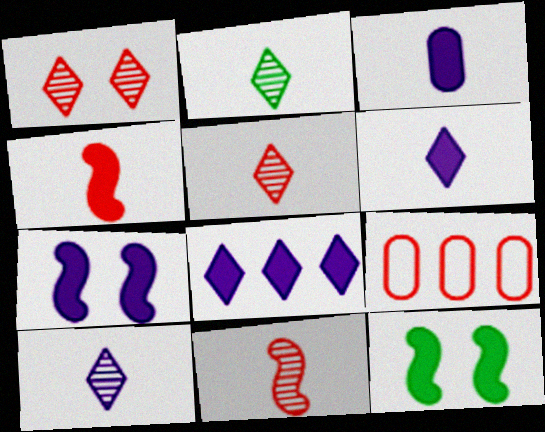[[1, 4, 9], 
[2, 5, 10], 
[2, 7, 9], 
[3, 7, 8], 
[9, 10, 12]]